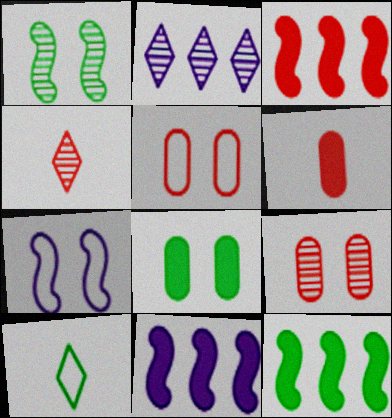[[3, 4, 5], 
[3, 11, 12], 
[9, 10, 11]]